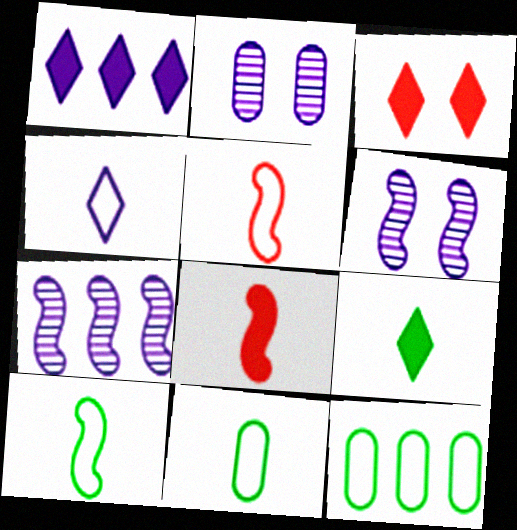[[1, 3, 9], 
[3, 7, 11], 
[4, 5, 11]]